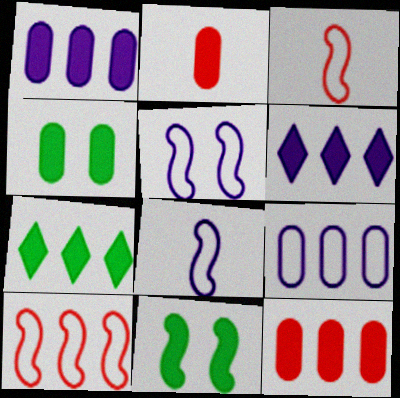[[1, 2, 4], 
[2, 6, 11]]